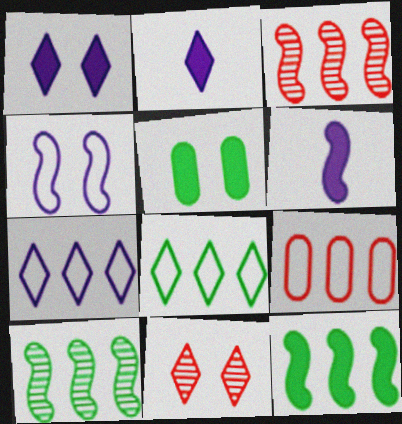[[2, 8, 11], 
[4, 5, 11]]